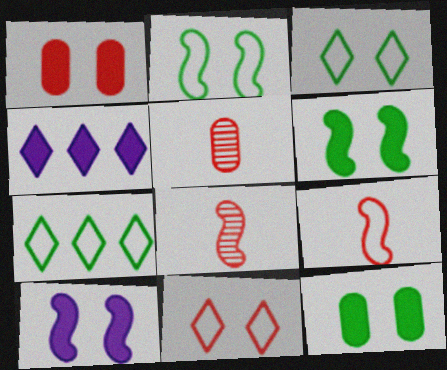[[2, 4, 5], 
[5, 7, 10]]